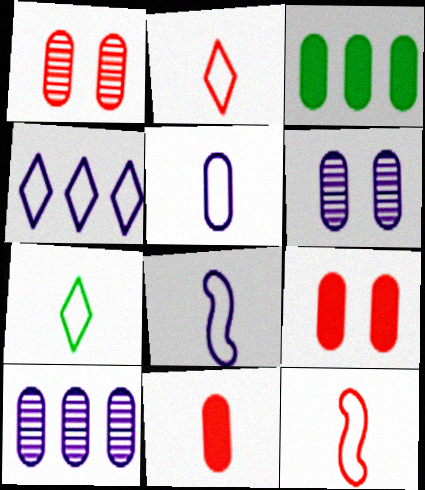[[1, 3, 5], 
[5, 7, 12]]